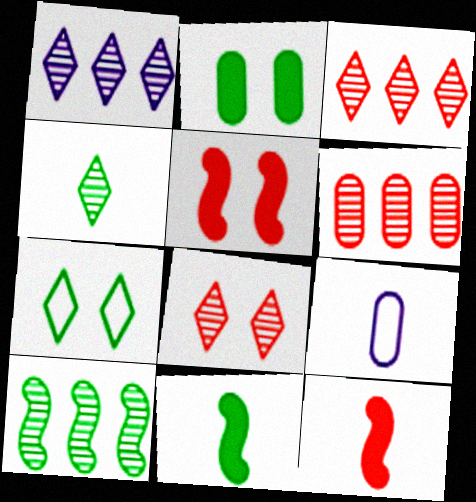[[1, 4, 8], 
[1, 6, 10], 
[2, 6, 9], 
[4, 9, 12]]